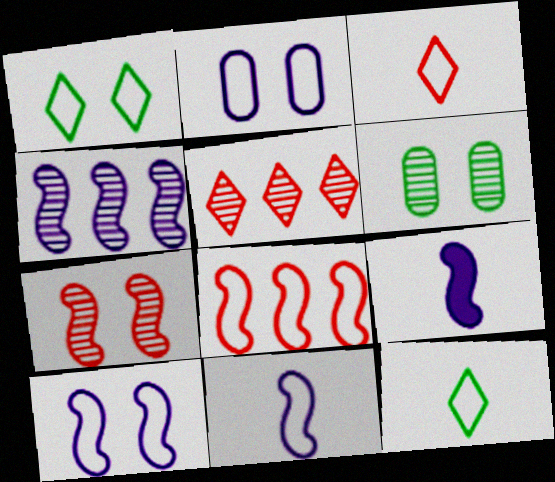[[2, 8, 12], 
[4, 9, 10]]